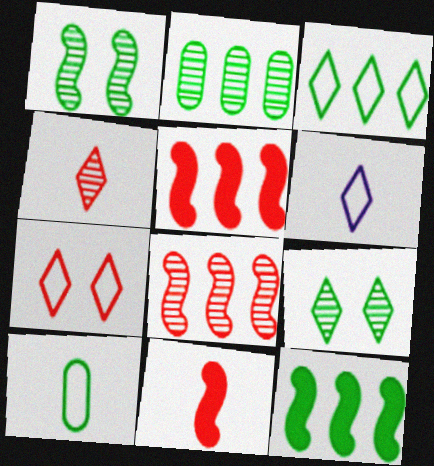[[2, 3, 12], 
[3, 6, 7], 
[9, 10, 12]]